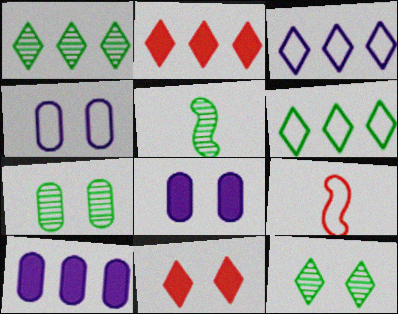[[1, 2, 3], 
[1, 5, 7], 
[1, 8, 9], 
[2, 4, 5], 
[4, 6, 9], 
[9, 10, 12]]